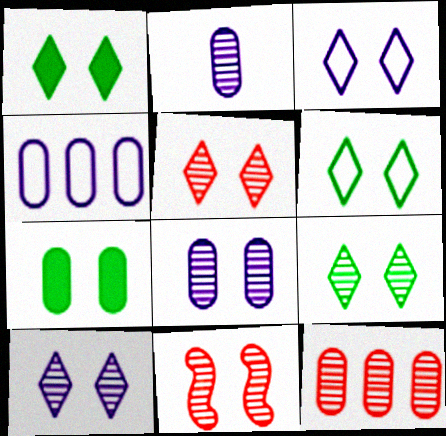[[1, 3, 5], 
[1, 6, 9], 
[3, 7, 11], 
[5, 9, 10], 
[8, 9, 11]]